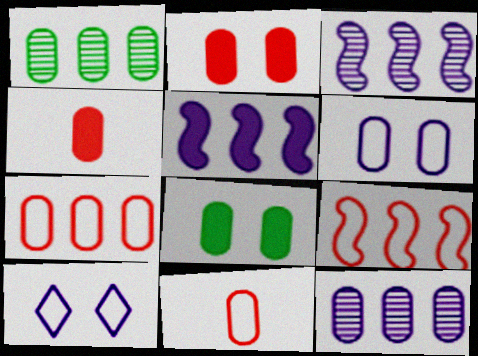[[1, 4, 6], 
[8, 11, 12]]